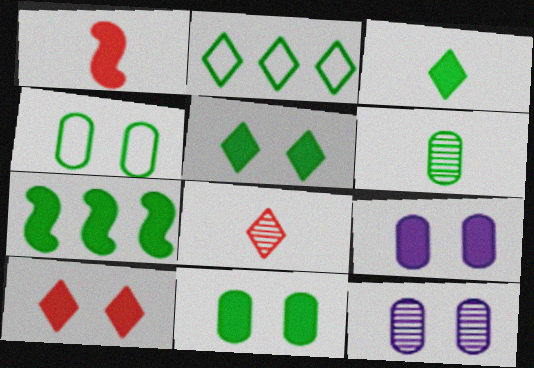[[1, 2, 12], 
[3, 7, 11]]